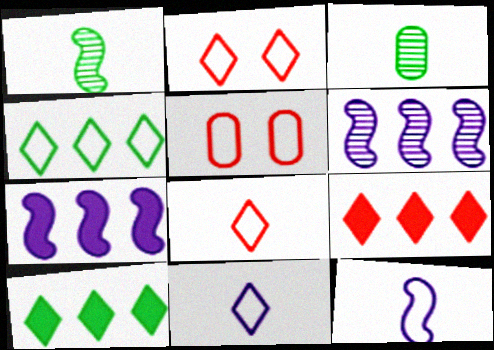[[2, 3, 7], 
[2, 4, 11], 
[4, 5, 12]]